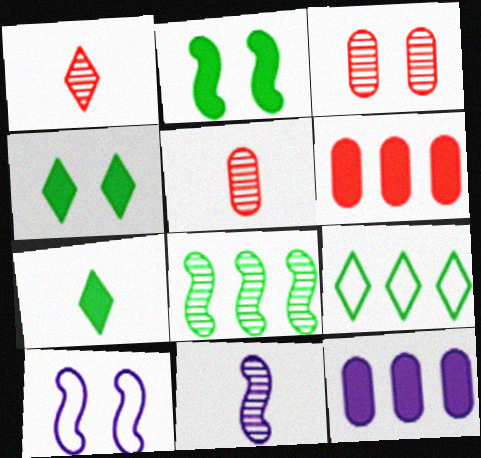[[3, 4, 10]]